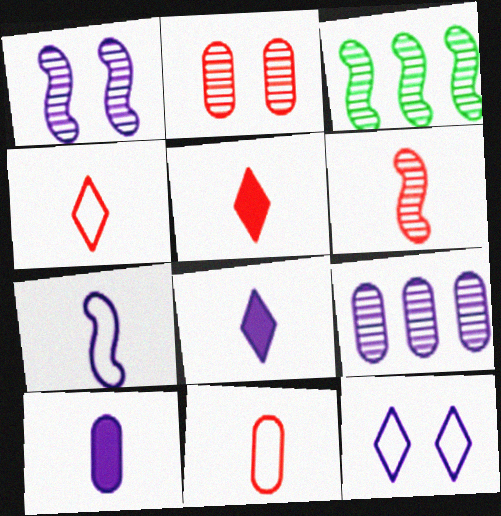[[1, 3, 6], 
[5, 6, 11]]